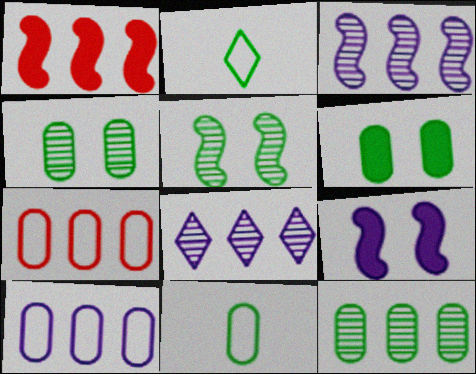[[6, 11, 12]]